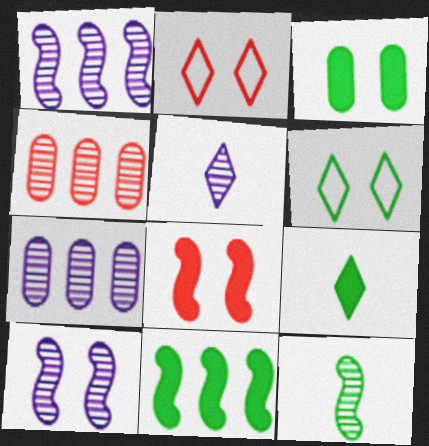[[2, 3, 10], 
[3, 9, 11], 
[5, 7, 10]]